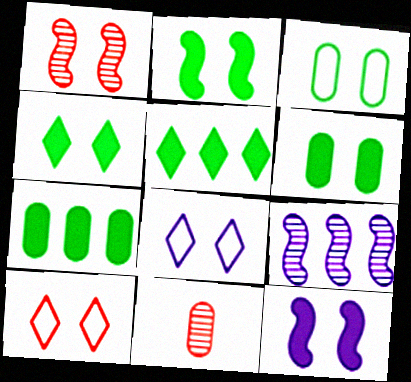[[1, 6, 8], 
[2, 4, 6]]